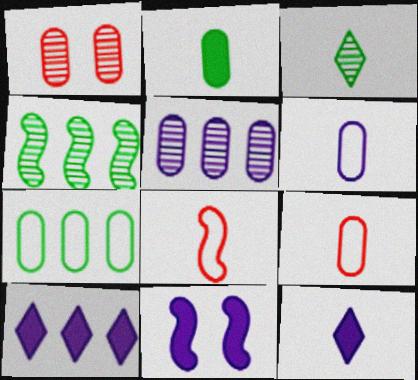[[4, 8, 11]]